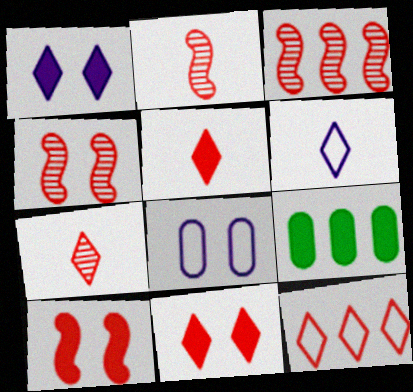[[2, 3, 4], 
[4, 6, 9], 
[7, 11, 12]]